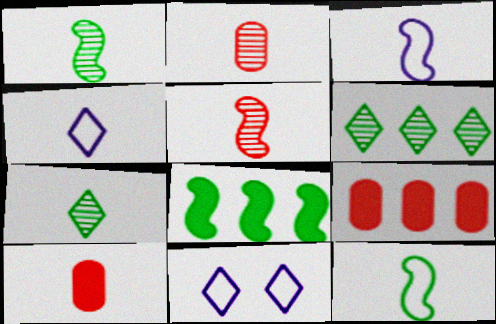[[1, 4, 10], 
[1, 9, 11], 
[2, 8, 11], 
[3, 7, 10]]